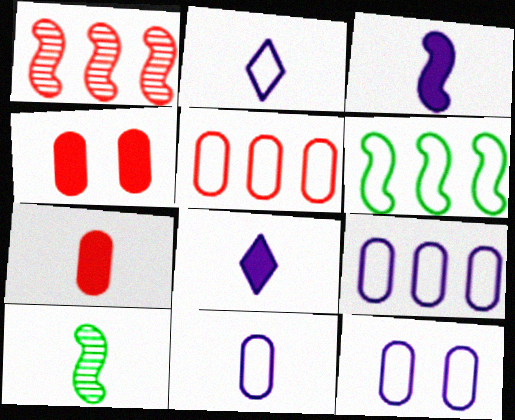[[2, 7, 10], 
[9, 11, 12]]